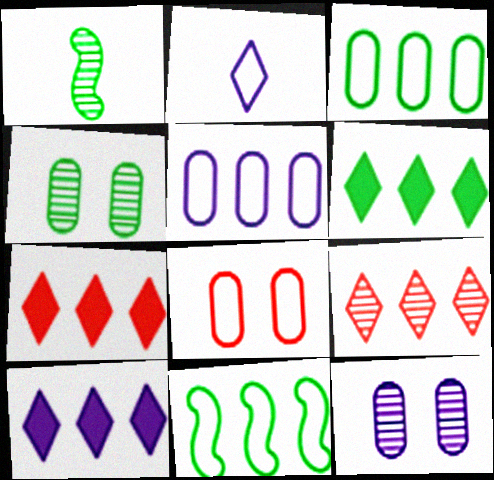[[1, 8, 10], 
[1, 9, 12], 
[2, 8, 11], 
[6, 7, 10]]